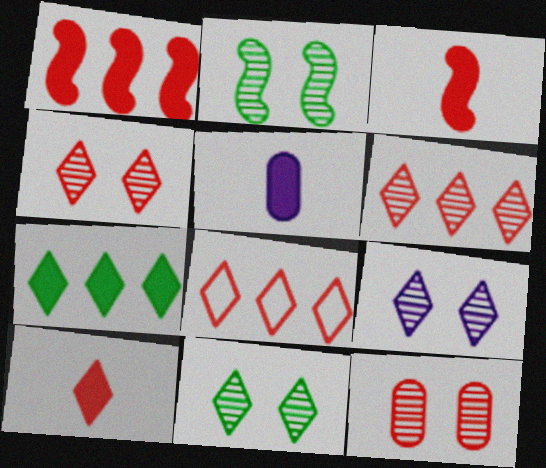[[2, 5, 8], 
[2, 9, 12], 
[3, 8, 12], 
[4, 8, 10], 
[4, 9, 11]]